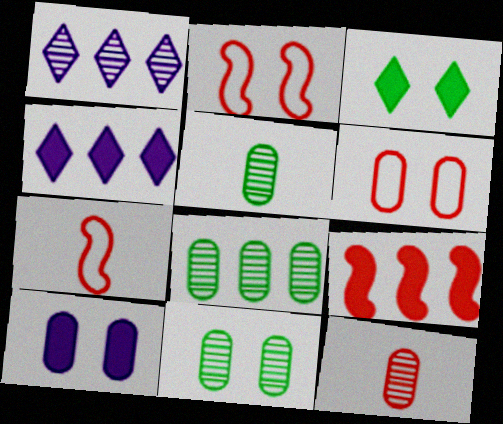[[2, 4, 5], 
[4, 7, 11], 
[5, 8, 11], 
[6, 10, 11]]